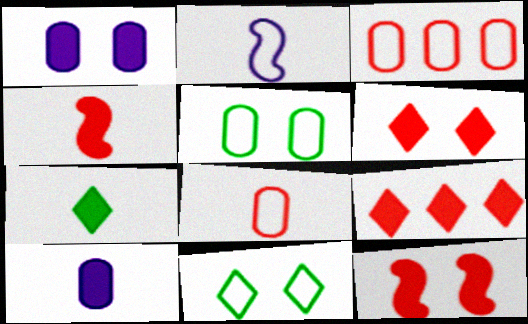[[2, 3, 11], 
[4, 7, 10]]